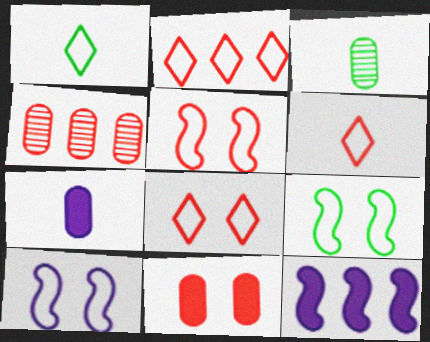[[2, 6, 8], 
[3, 8, 12], 
[5, 9, 10]]